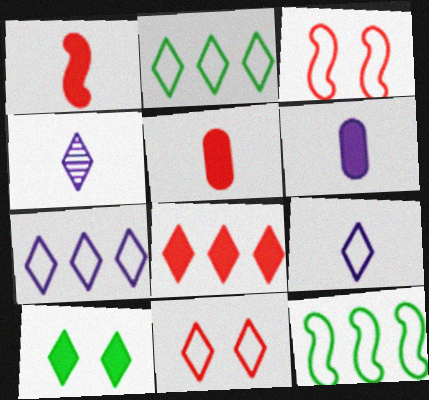[[2, 9, 11]]